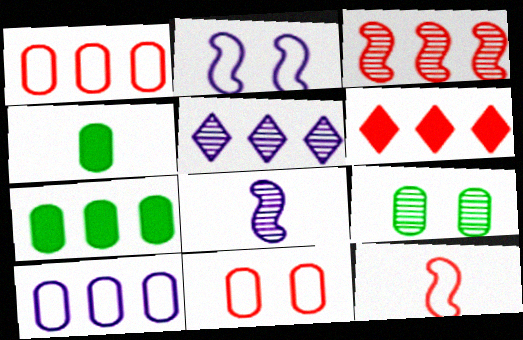[[1, 3, 6]]